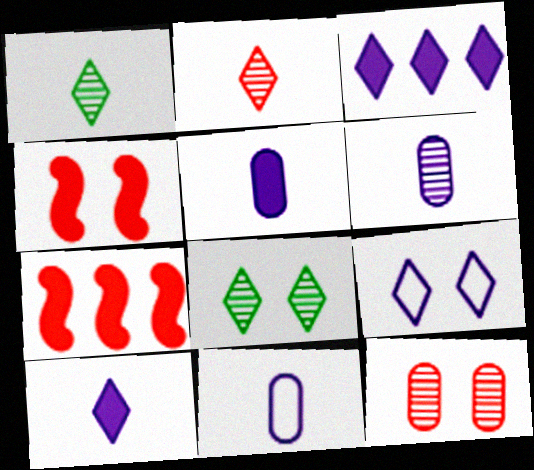[[5, 6, 11], 
[7, 8, 11]]